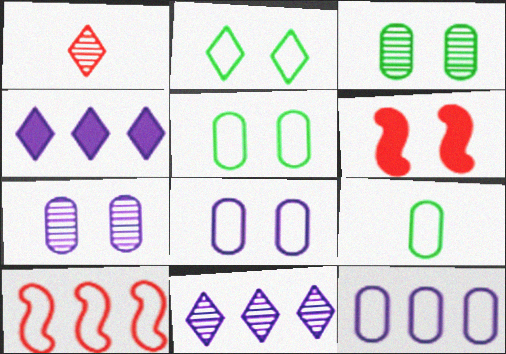[[1, 2, 4], 
[2, 6, 7], 
[6, 9, 11]]